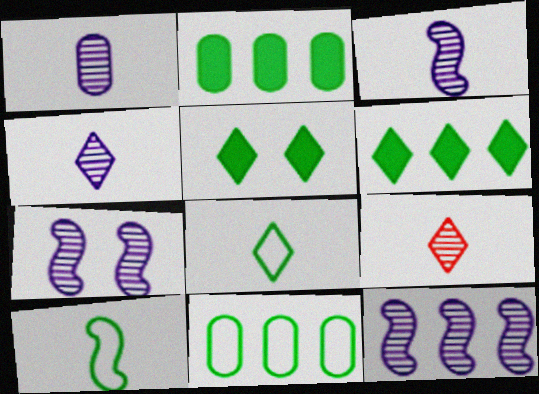[[1, 3, 4], 
[3, 7, 12]]